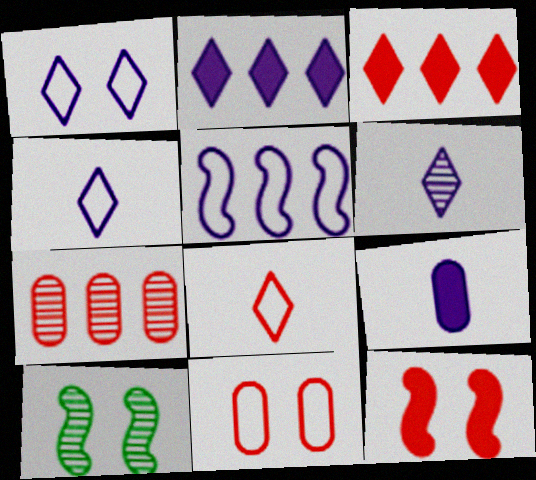[[1, 2, 6], 
[6, 7, 10], 
[7, 8, 12]]